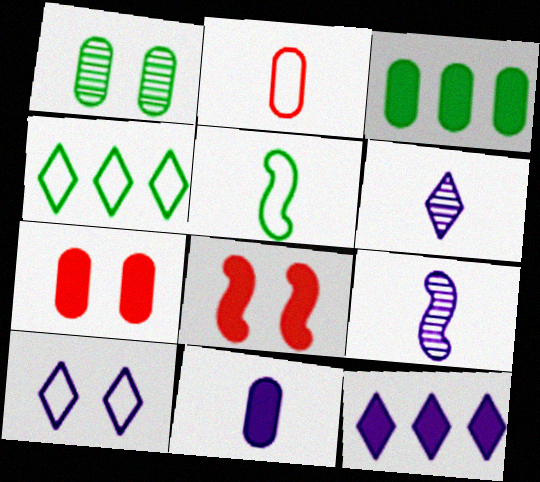[[1, 8, 10], 
[3, 7, 11], 
[4, 7, 9], 
[6, 10, 12]]